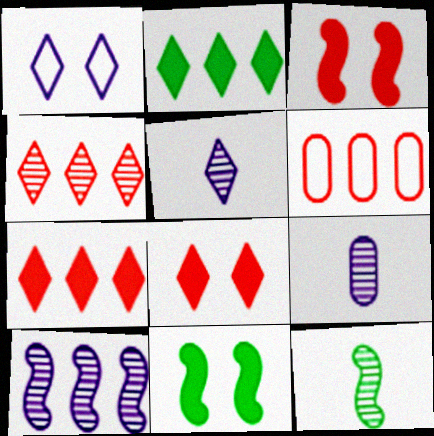[[2, 6, 10], 
[5, 6, 11]]